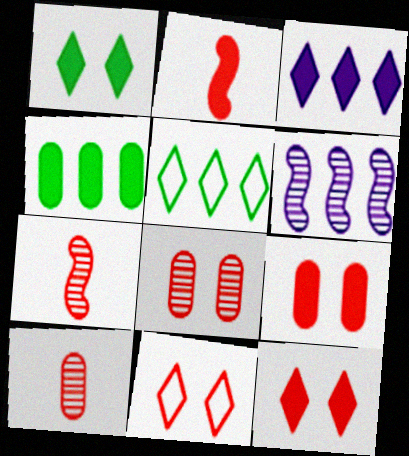[]